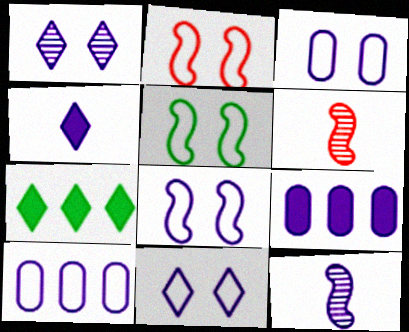[[2, 5, 8], 
[3, 6, 7], 
[3, 8, 11], 
[9, 11, 12]]